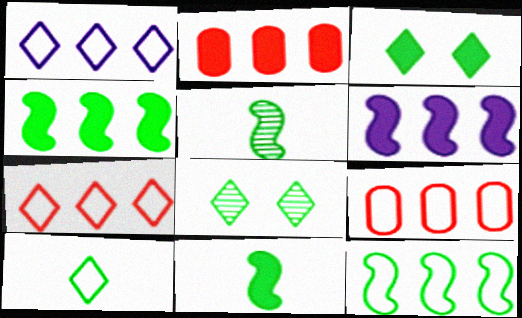[[1, 9, 12]]